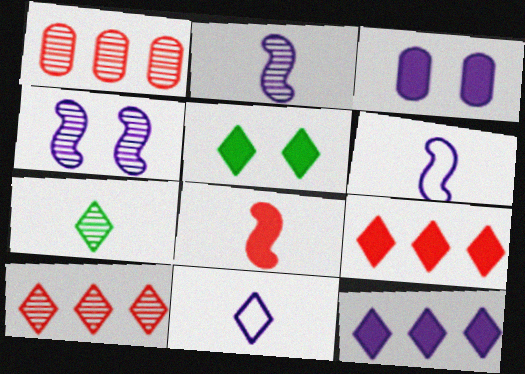[[1, 4, 7], 
[1, 5, 6], 
[5, 10, 11]]